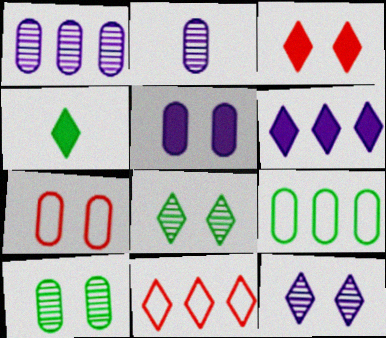[[3, 4, 6], 
[4, 11, 12], 
[5, 7, 10]]